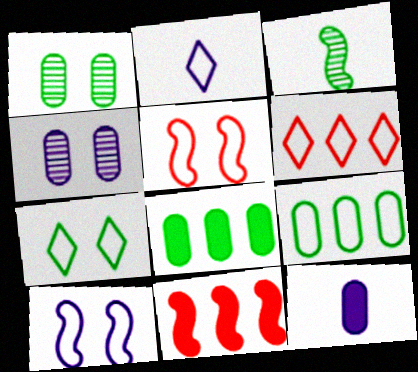[[1, 2, 11], 
[2, 5, 9], 
[2, 6, 7], 
[3, 7, 8], 
[3, 10, 11]]